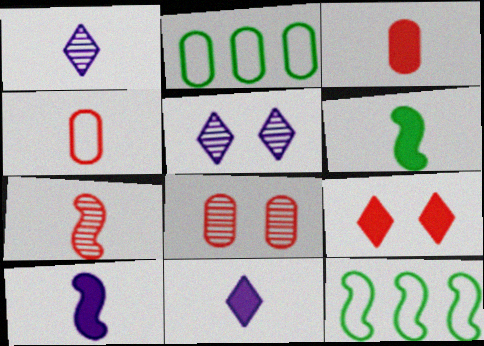[[1, 4, 6], 
[3, 5, 12], 
[3, 6, 11], 
[8, 11, 12]]